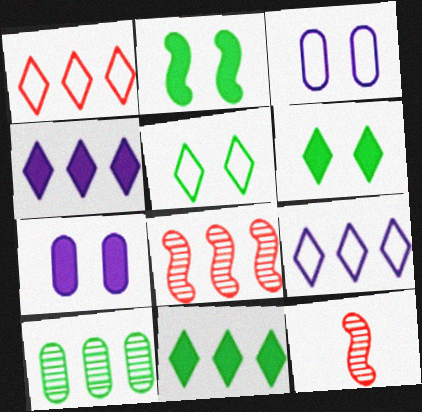[[3, 11, 12]]